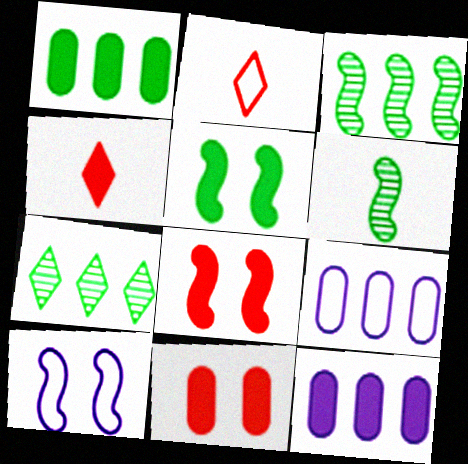[[4, 5, 12]]